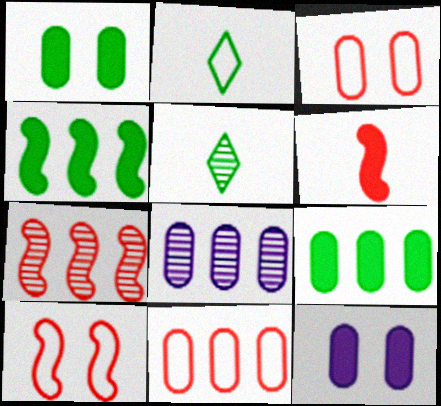[[2, 7, 12], 
[6, 7, 10], 
[8, 9, 11]]